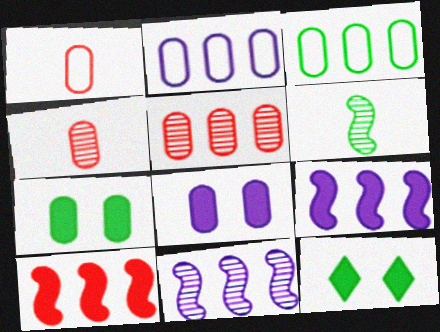[[1, 11, 12], 
[2, 4, 7], 
[3, 4, 8], 
[3, 6, 12]]